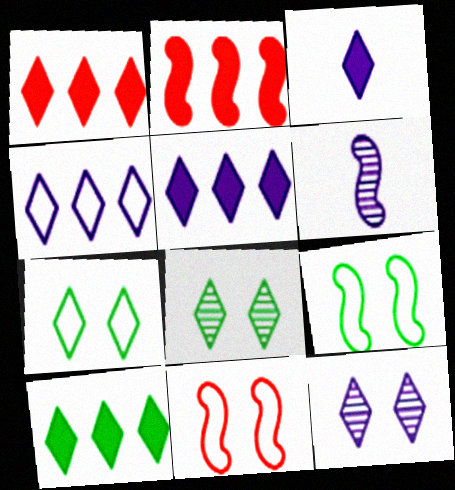[[1, 5, 10], 
[2, 6, 9], 
[3, 4, 12]]